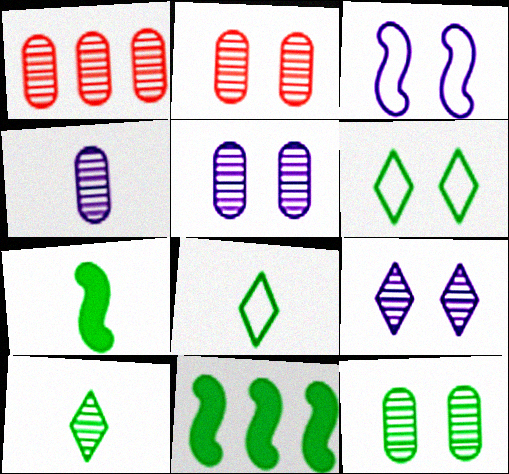[[1, 4, 12], 
[2, 5, 12], 
[8, 11, 12]]